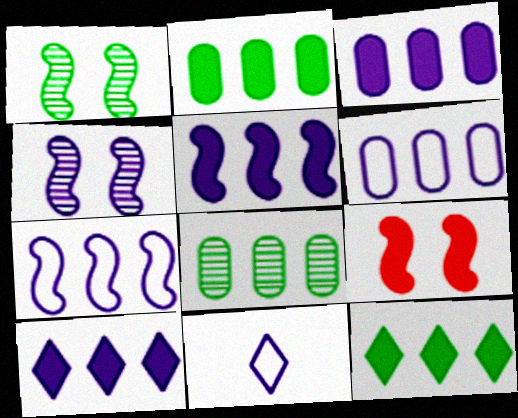[[3, 4, 11], 
[3, 5, 10], 
[8, 9, 11]]